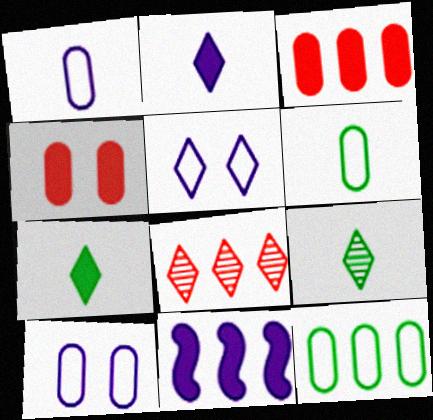[[4, 7, 11], 
[5, 7, 8], 
[8, 11, 12]]